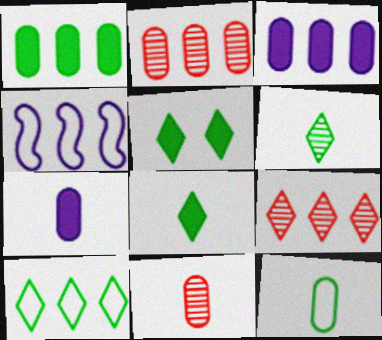[[1, 4, 9], 
[4, 5, 11], 
[5, 6, 10], 
[7, 11, 12]]